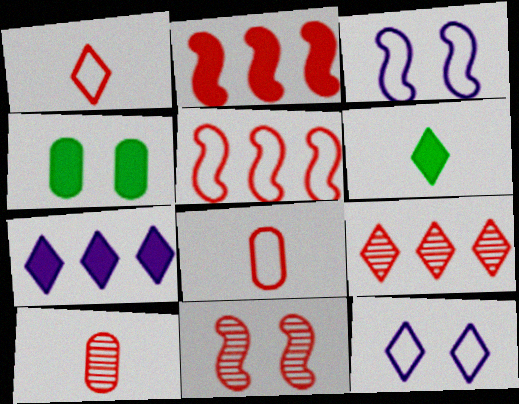[[4, 11, 12], 
[6, 9, 12], 
[9, 10, 11]]